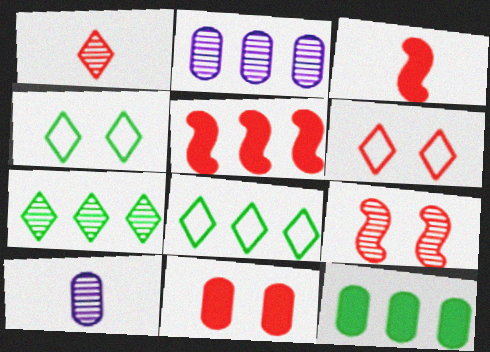[[2, 3, 4], 
[2, 5, 8], 
[4, 5, 10], 
[6, 9, 11], 
[7, 9, 10]]